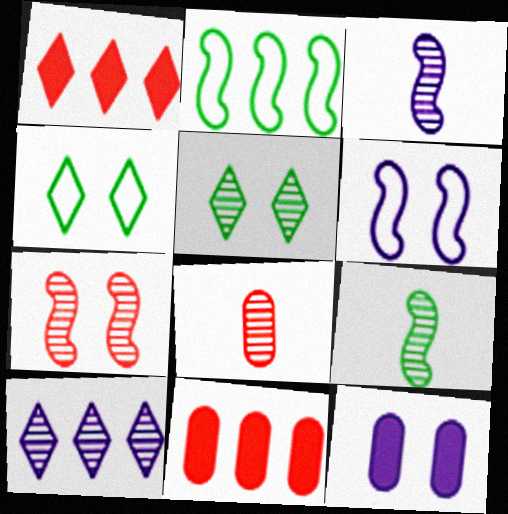[[2, 10, 11], 
[3, 4, 11], 
[4, 7, 12]]